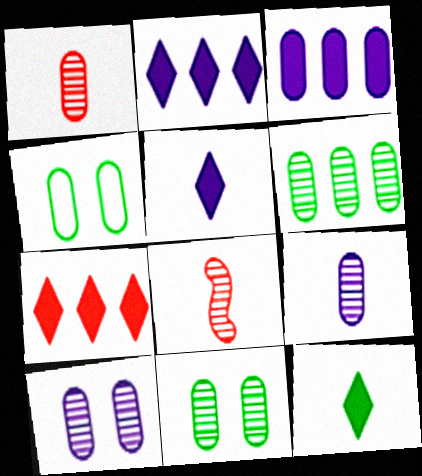[[1, 3, 4], 
[1, 6, 10], 
[2, 4, 8]]